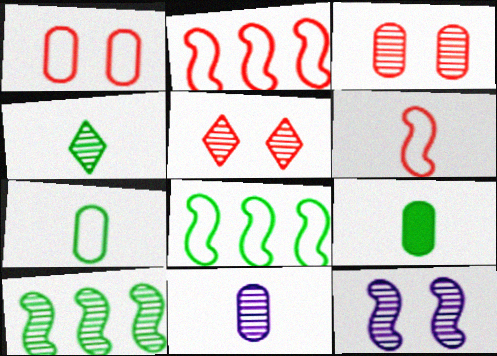[[5, 10, 11]]